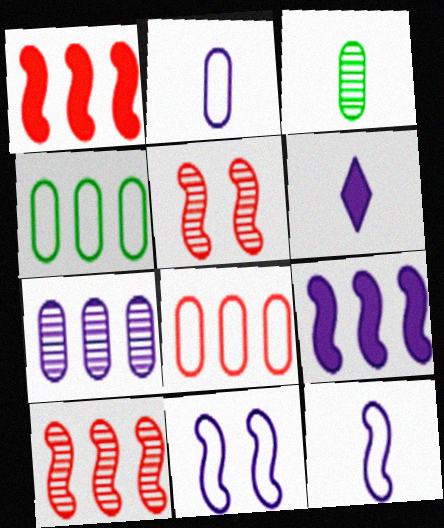[[4, 5, 6], 
[6, 7, 11]]